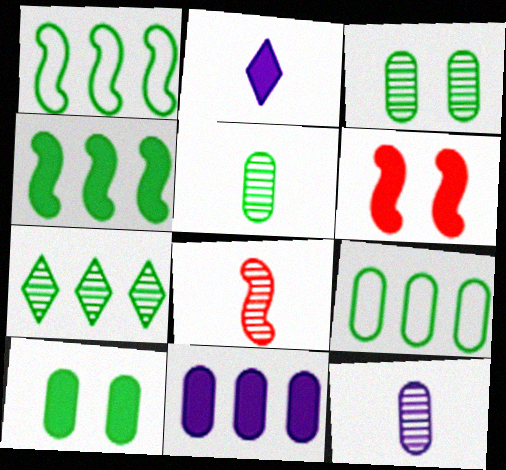[[4, 7, 9], 
[5, 9, 10]]